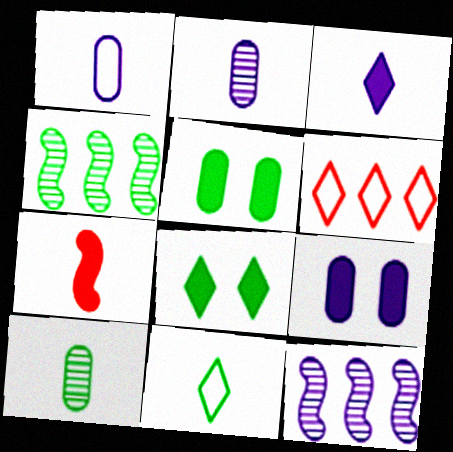[[2, 7, 11], 
[4, 5, 11]]